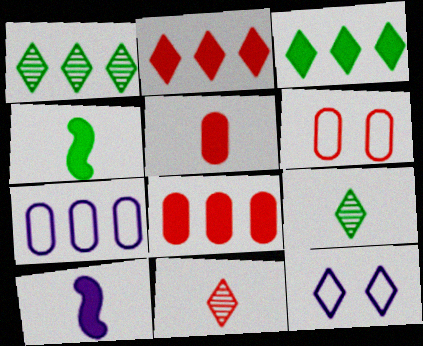[[1, 6, 10], 
[2, 9, 12], 
[3, 11, 12]]